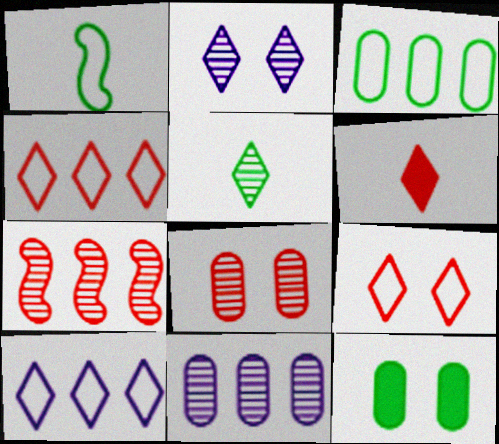[]